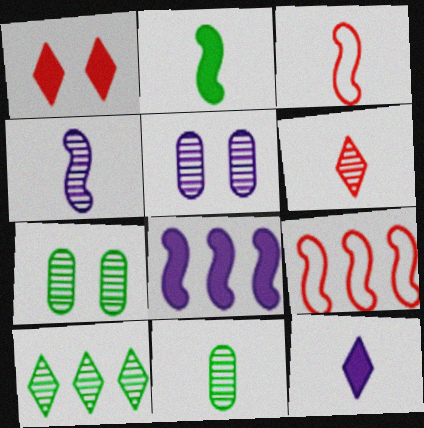[[2, 3, 4], 
[3, 11, 12], 
[4, 6, 11], 
[7, 9, 12]]